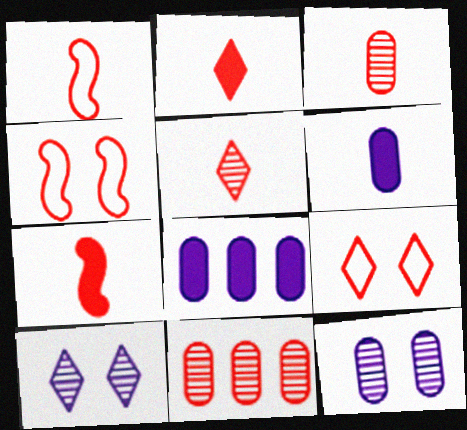[[1, 2, 3], 
[2, 4, 11], 
[7, 9, 11]]